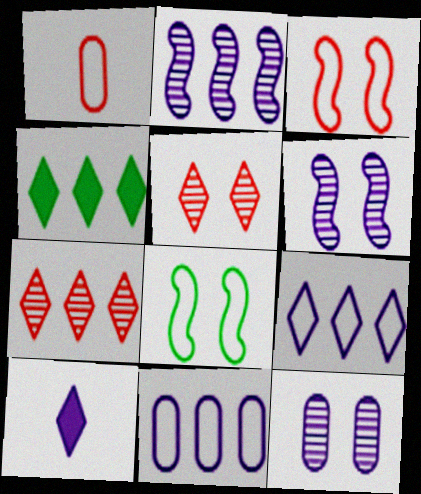[[1, 4, 6], 
[1, 8, 9], 
[4, 7, 9], 
[6, 10, 11]]